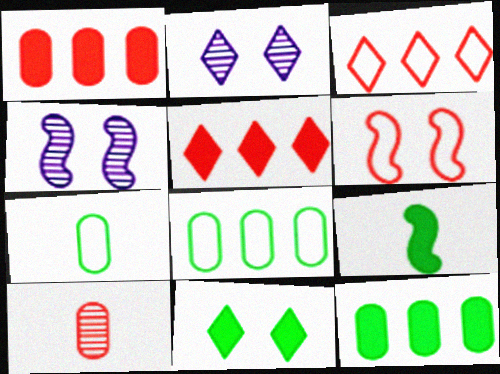[[4, 5, 7], 
[5, 6, 10], 
[9, 11, 12]]